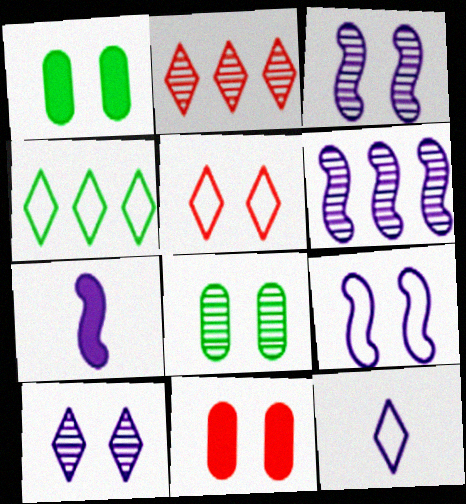[[1, 3, 5], 
[4, 5, 12], 
[6, 7, 9]]